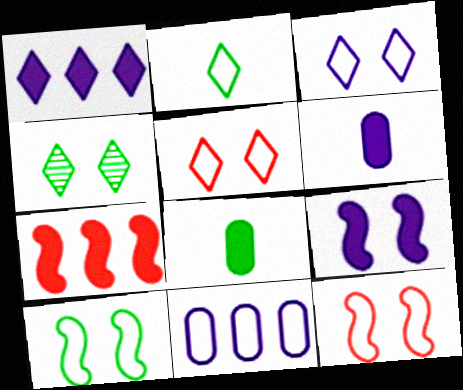[[1, 6, 9], 
[2, 11, 12]]